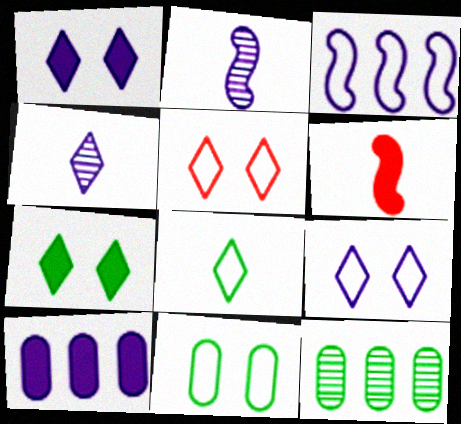[[2, 9, 10], 
[6, 7, 10], 
[6, 9, 12]]